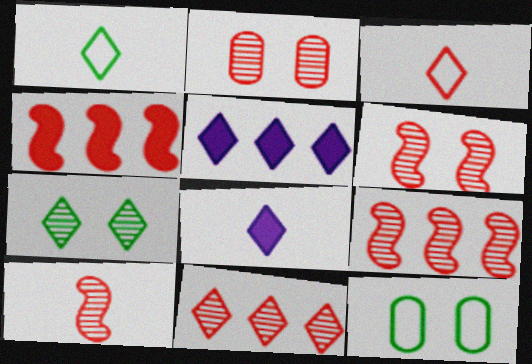[[2, 3, 4], 
[2, 10, 11], 
[3, 5, 7], 
[5, 10, 12], 
[6, 9, 10], 
[8, 9, 12]]